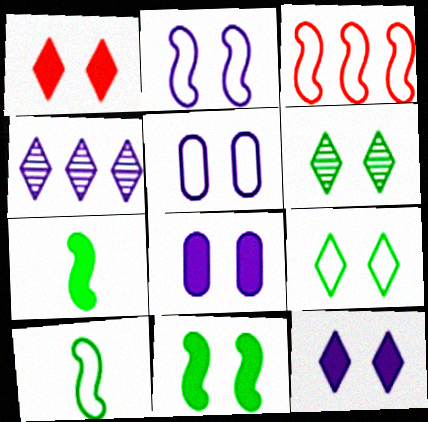[[1, 8, 11], 
[2, 3, 10]]